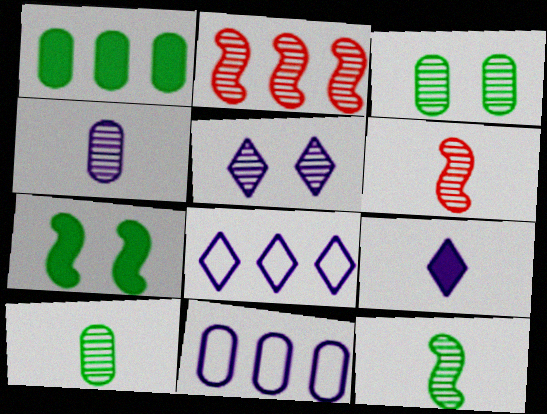[[1, 2, 8], 
[2, 5, 10], 
[5, 8, 9]]